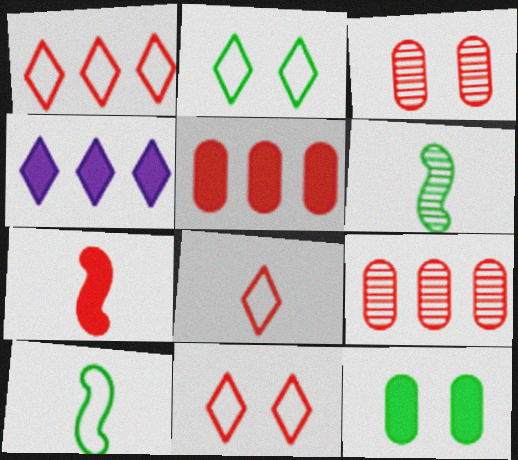[[1, 3, 7], 
[1, 8, 11], 
[3, 4, 10], 
[4, 7, 12], 
[7, 9, 11]]